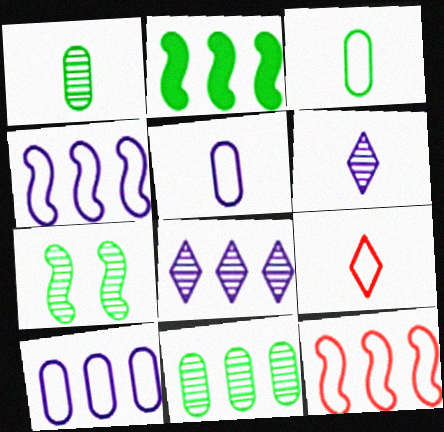[]